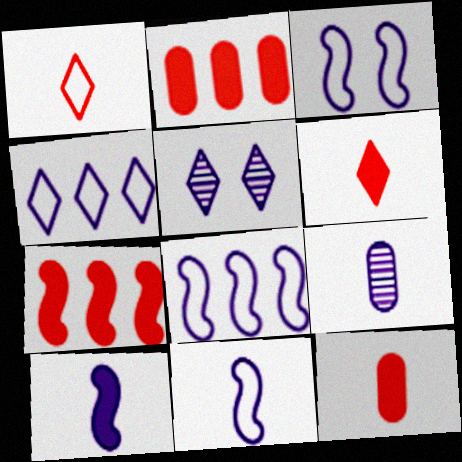[[3, 8, 11]]